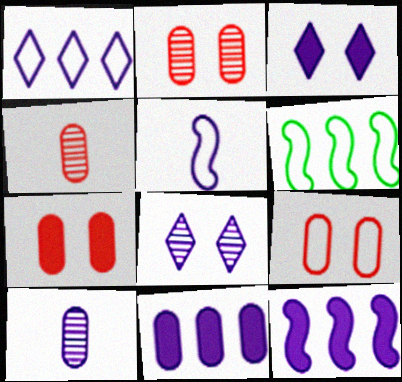[[2, 7, 9], 
[3, 4, 6], 
[5, 8, 11]]